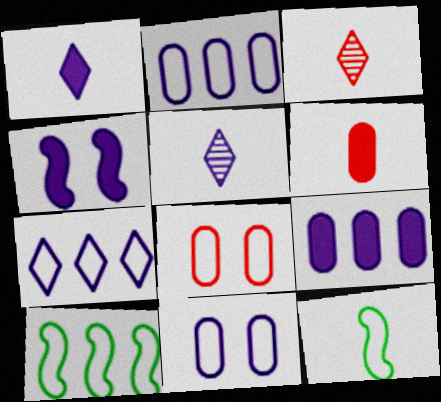[[1, 4, 9], 
[2, 4, 5], 
[5, 6, 12], 
[7, 8, 12]]